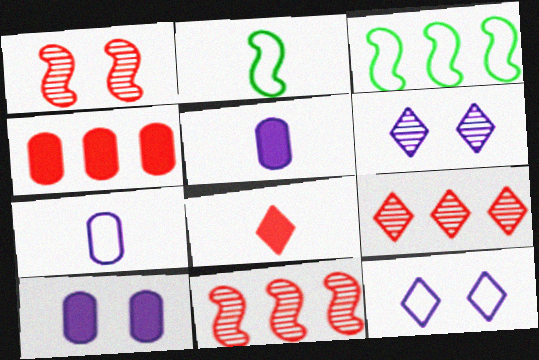[[2, 4, 6], 
[2, 9, 10]]